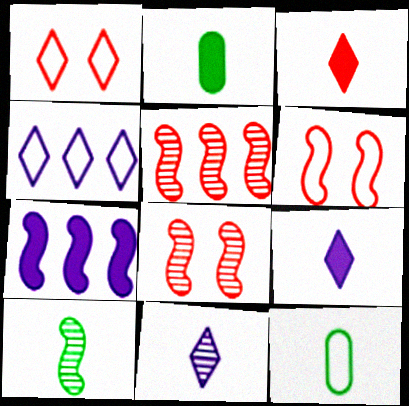[[2, 4, 8], 
[4, 6, 12], 
[6, 7, 10]]